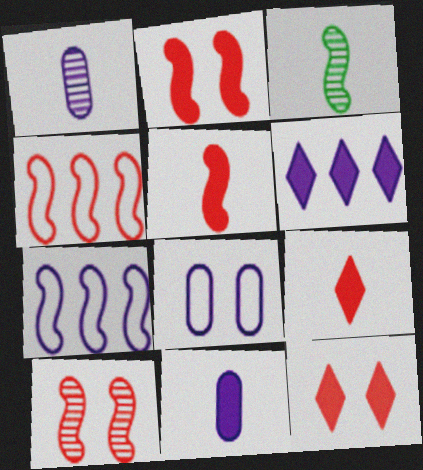[[2, 3, 7], 
[4, 5, 10]]